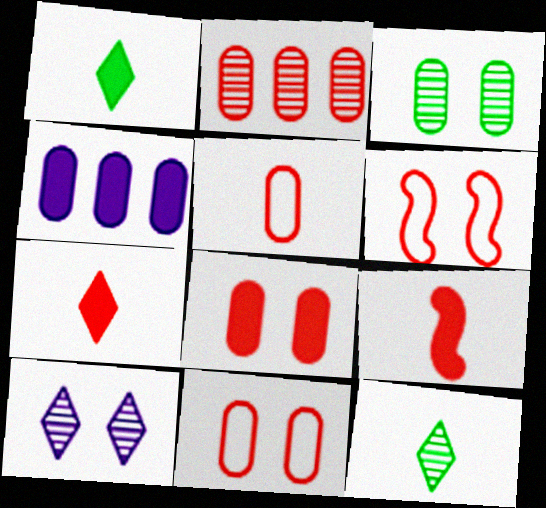[[2, 5, 8], 
[2, 6, 7], 
[3, 4, 5], 
[4, 6, 12]]